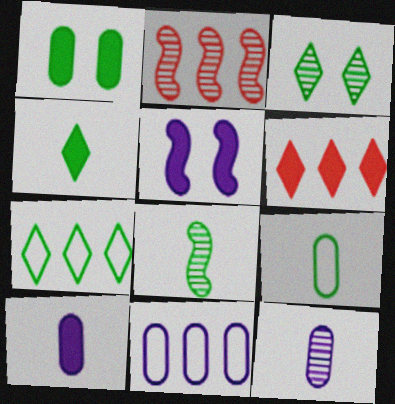[[1, 7, 8], 
[2, 3, 12], 
[3, 4, 7], 
[4, 8, 9]]